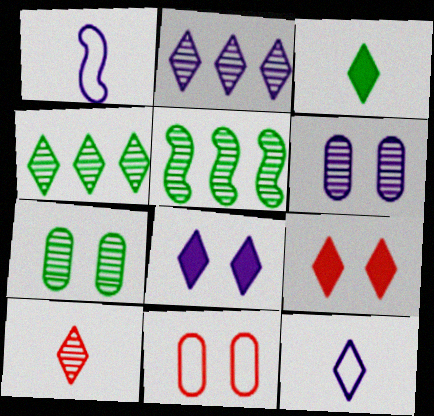[[2, 8, 12], 
[3, 10, 12], 
[4, 9, 12], 
[5, 6, 10]]